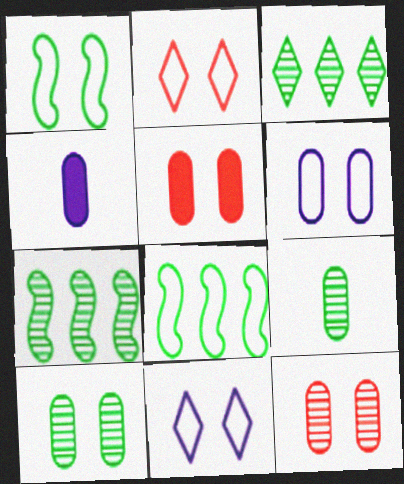[[1, 2, 6], 
[2, 4, 7], 
[5, 6, 10]]